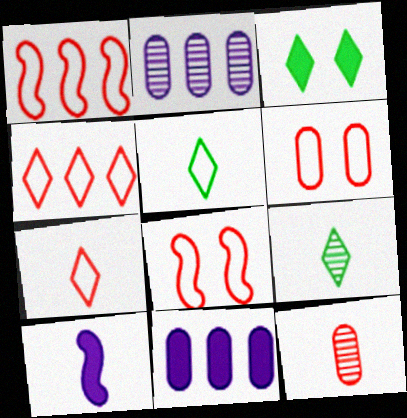[[1, 6, 7], 
[5, 10, 12], 
[8, 9, 11]]